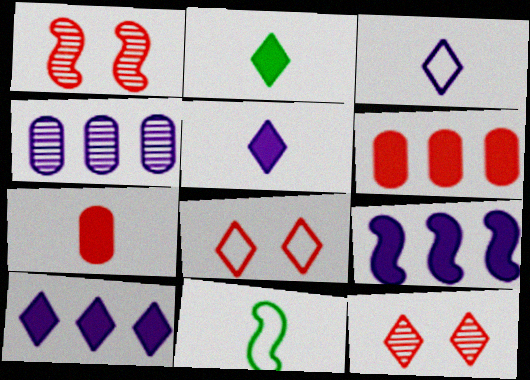[[1, 9, 11]]